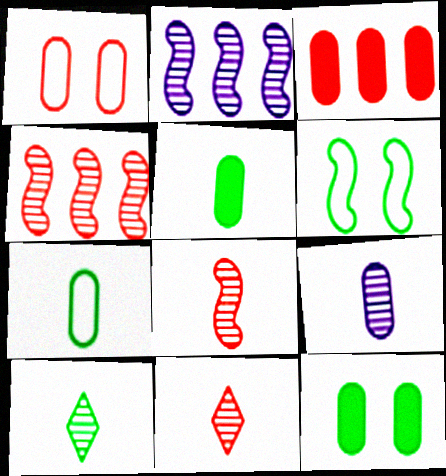[[8, 9, 10]]